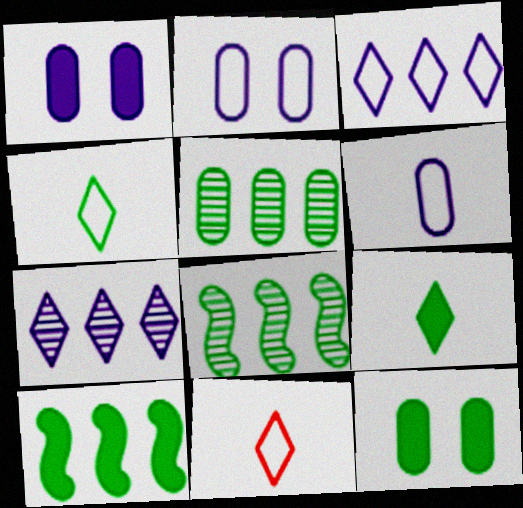[[1, 8, 11], 
[4, 8, 12], 
[9, 10, 12]]